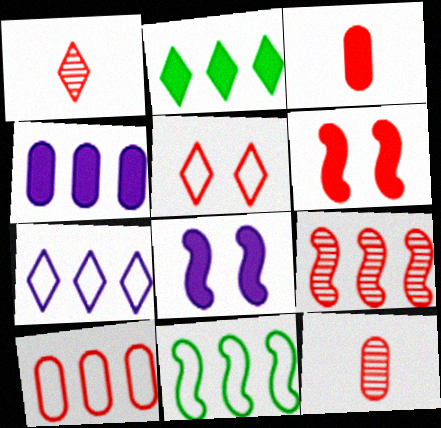[[1, 6, 10], 
[2, 3, 8], 
[3, 5, 9], 
[7, 10, 11]]